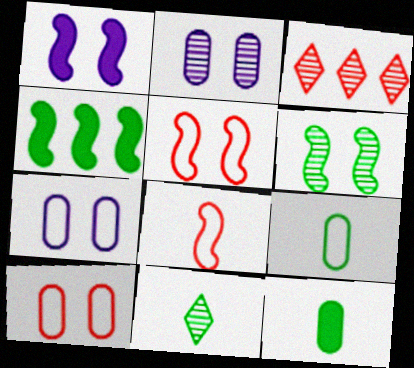[[1, 3, 9], 
[1, 5, 6]]